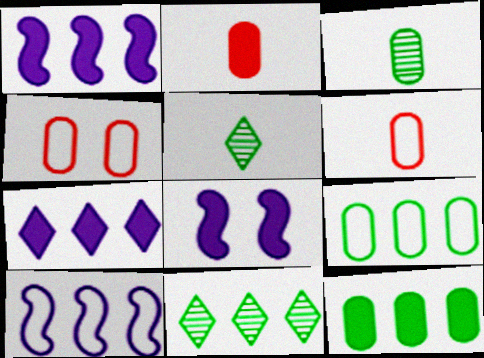[[1, 4, 5], 
[6, 8, 11]]